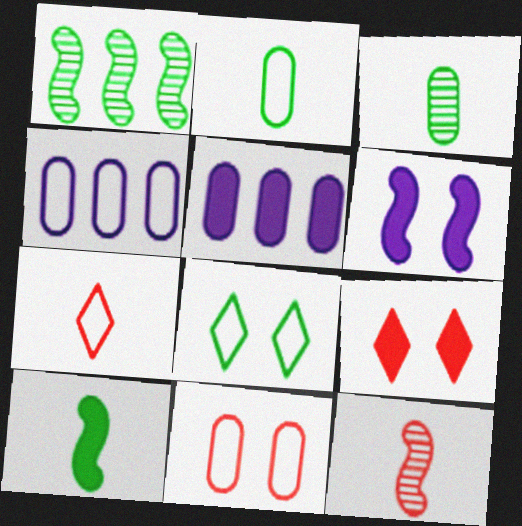[[2, 4, 11], 
[3, 5, 11], 
[5, 8, 12], 
[5, 9, 10]]